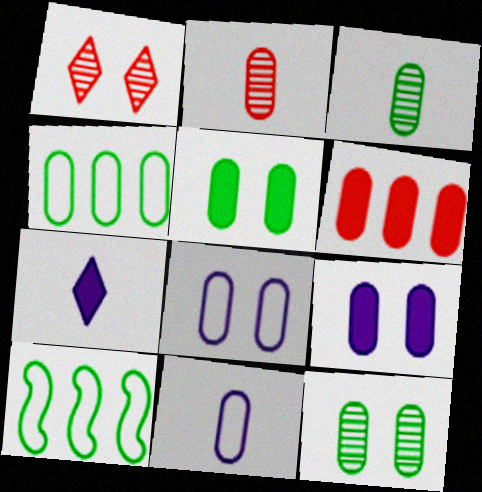[[2, 4, 9], 
[3, 4, 5], 
[3, 6, 8], 
[6, 11, 12]]